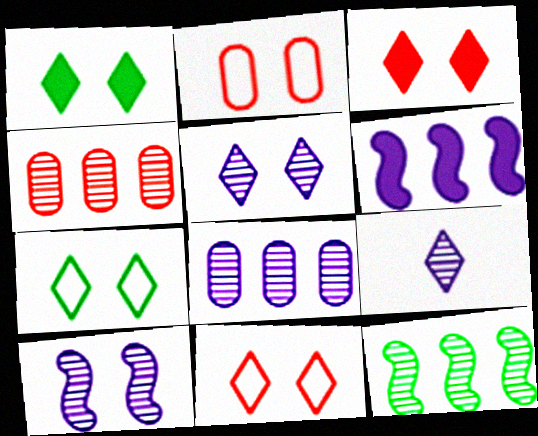[[1, 2, 10], 
[1, 5, 11], 
[3, 5, 7], 
[8, 9, 10]]